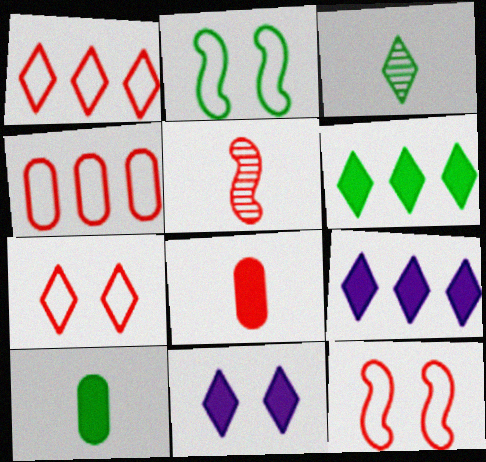[[1, 3, 11], 
[3, 7, 9]]